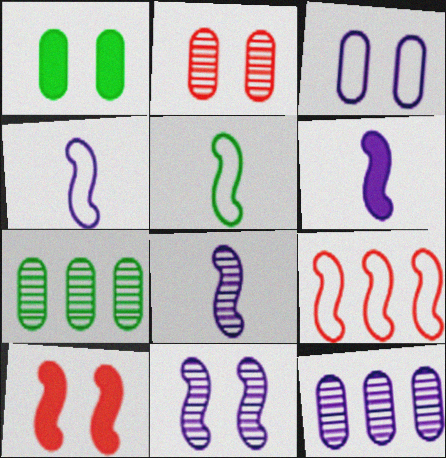[[1, 2, 3], 
[4, 6, 8]]